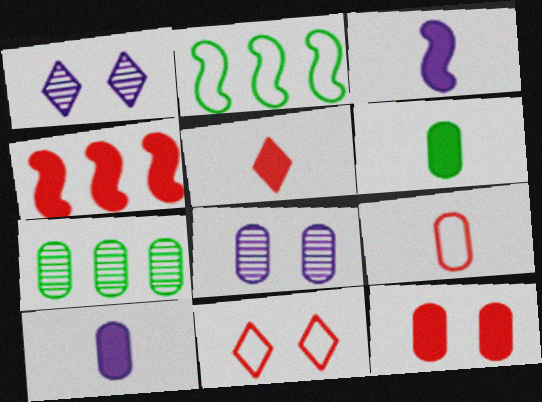[[2, 5, 8], 
[3, 5, 6], 
[3, 7, 11], 
[4, 5, 12]]